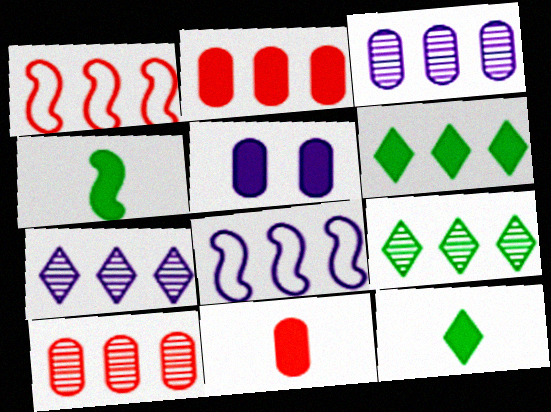[[1, 3, 6], 
[2, 8, 9], 
[6, 8, 10]]